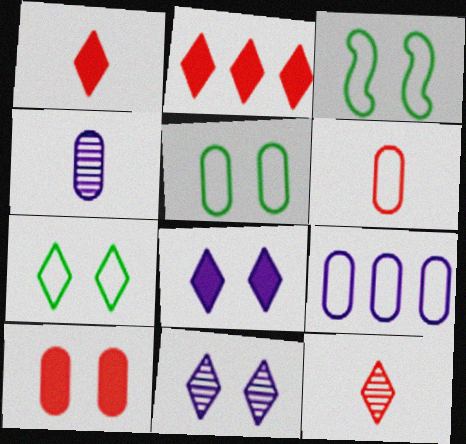[[2, 3, 4], 
[3, 5, 7], 
[3, 10, 11], 
[5, 6, 9]]